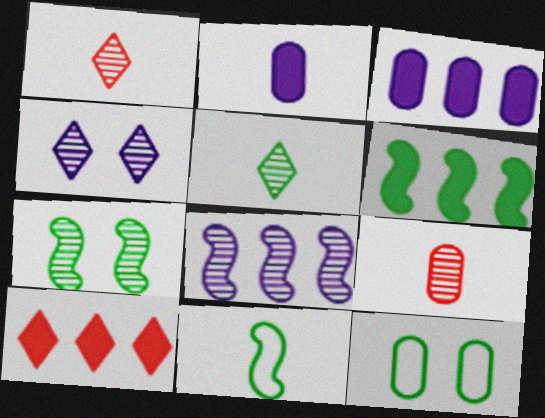[[1, 2, 11], 
[3, 6, 10], 
[3, 9, 12], 
[5, 6, 12], 
[6, 7, 11]]